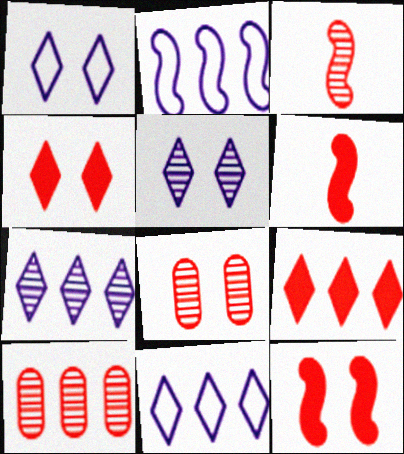[]